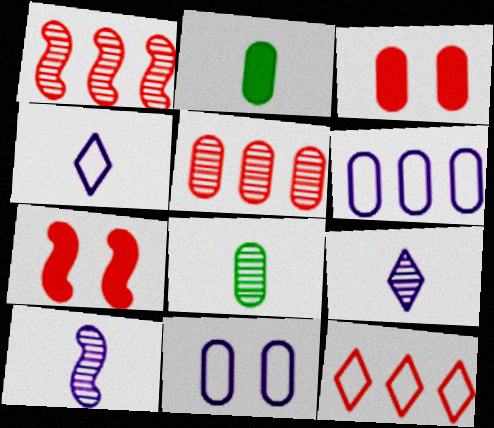[[2, 5, 11], 
[3, 6, 8]]